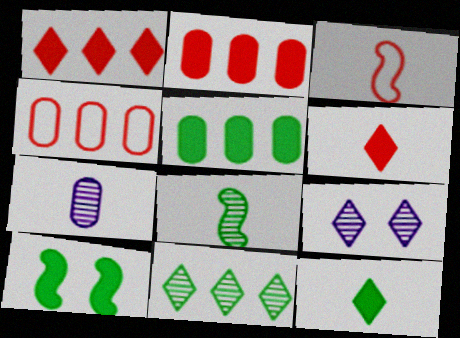[[3, 5, 9], 
[3, 7, 12], 
[5, 10, 12]]